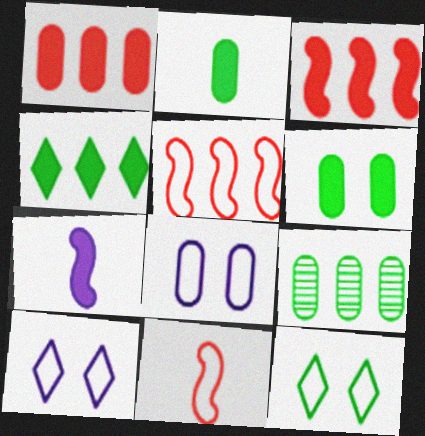[]